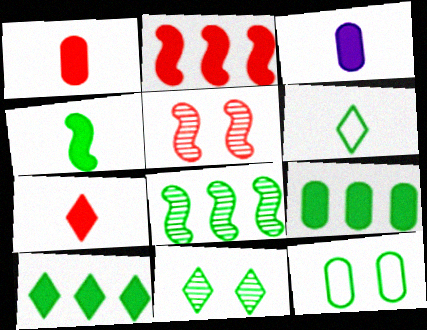[[3, 4, 7], 
[6, 10, 11]]